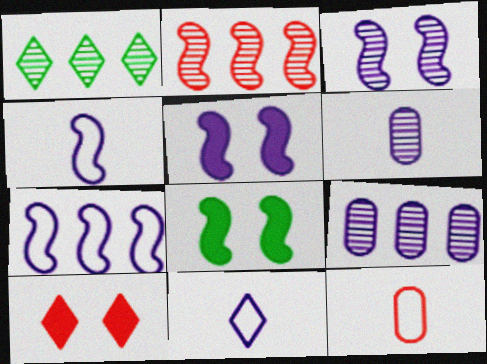[[1, 2, 9], 
[1, 5, 12], 
[1, 10, 11], 
[2, 4, 8], 
[2, 10, 12], 
[5, 9, 11]]